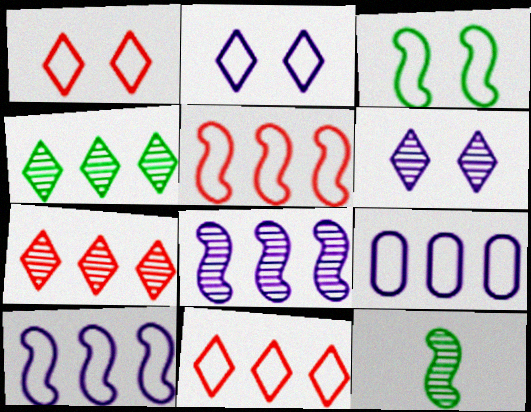[]